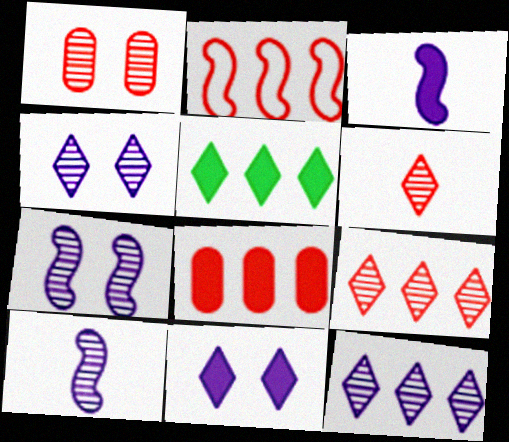[[2, 8, 9]]